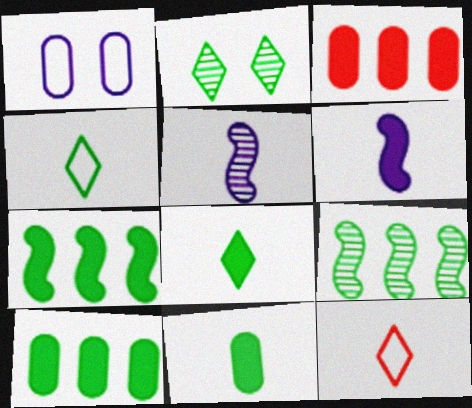[[5, 11, 12]]